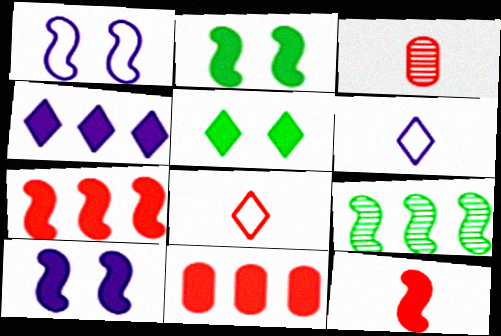[[1, 9, 12], 
[3, 8, 12]]